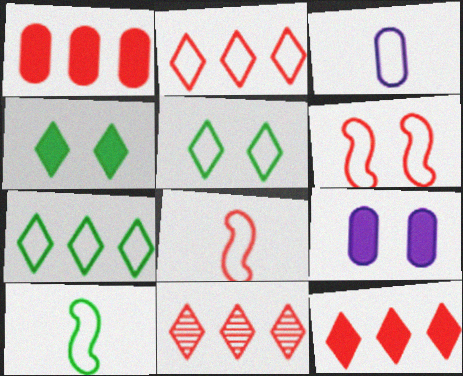[[2, 11, 12], 
[3, 6, 7], 
[9, 10, 11]]